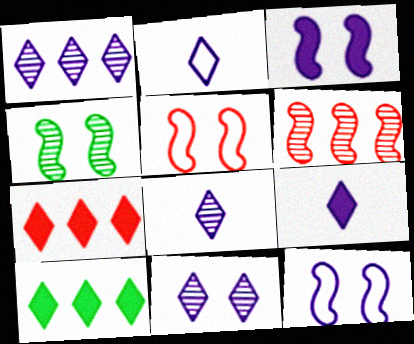[[1, 8, 11], 
[2, 8, 9], 
[3, 4, 5]]